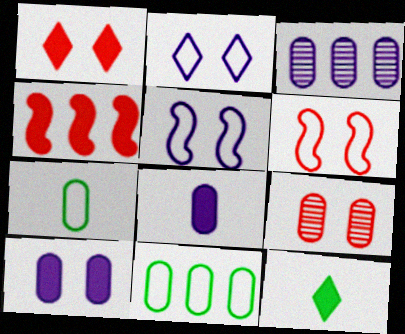[[1, 6, 9], 
[3, 6, 12], 
[4, 10, 12], 
[8, 9, 11]]